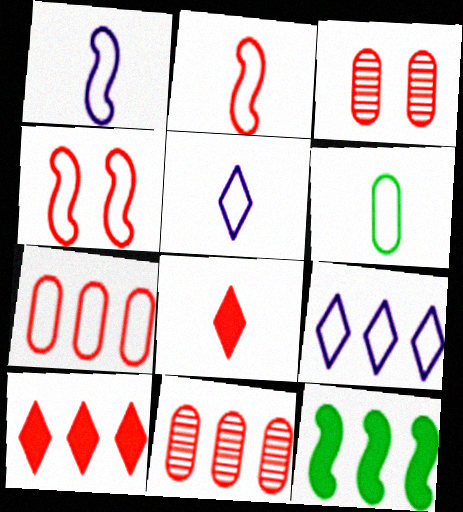[[2, 3, 10], 
[2, 5, 6], 
[3, 5, 12], 
[4, 6, 9], 
[4, 8, 11], 
[9, 11, 12]]